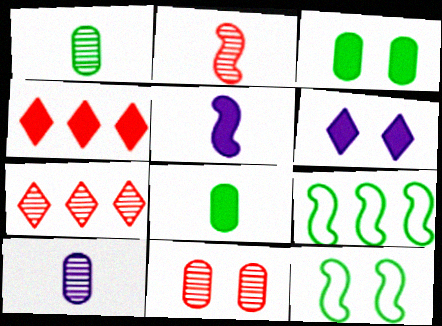[[2, 7, 11], 
[3, 4, 5], 
[4, 10, 12], 
[6, 11, 12]]